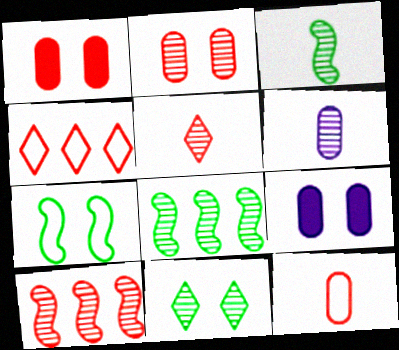[[2, 5, 10], 
[3, 4, 9], 
[3, 5, 6], 
[6, 10, 11]]